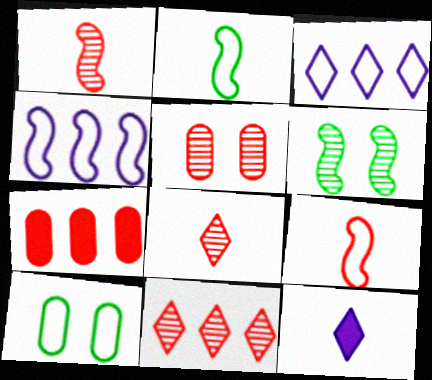[[1, 5, 11], 
[3, 9, 10]]